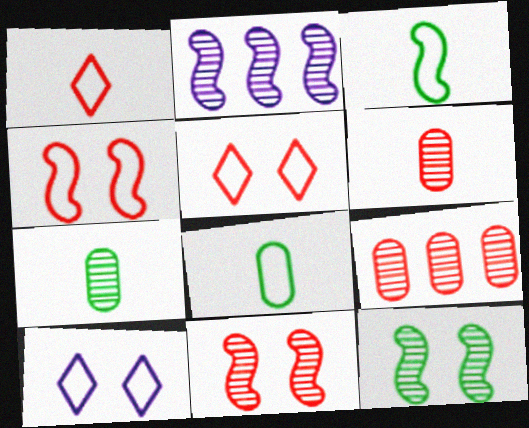[]